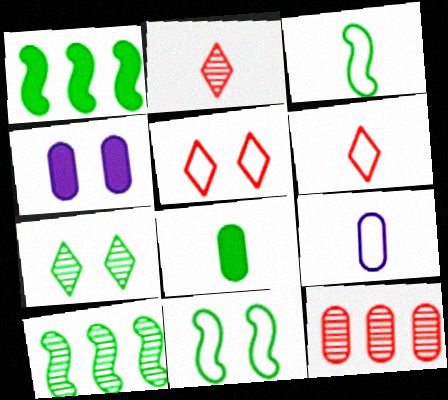[[3, 6, 9], 
[4, 6, 10]]